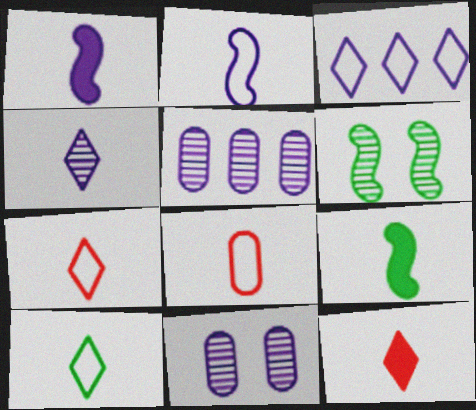[[1, 3, 11], 
[2, 8, 10], 
[4, 8, 9], 
[4, 10, 12]]